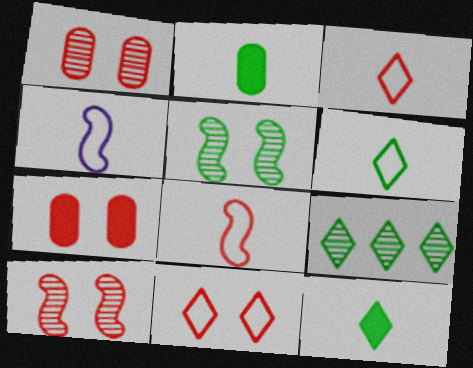[[4, 7, 9], 
[7, 10, 11]]